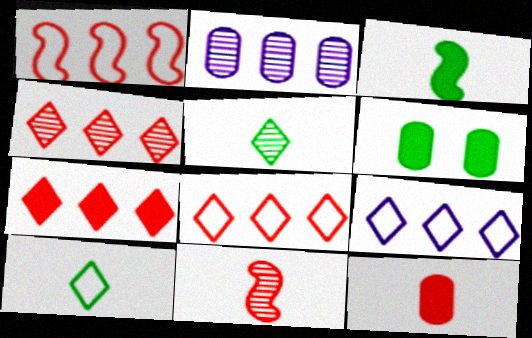[[4, 7, 8], 
[6, 9, 11]]